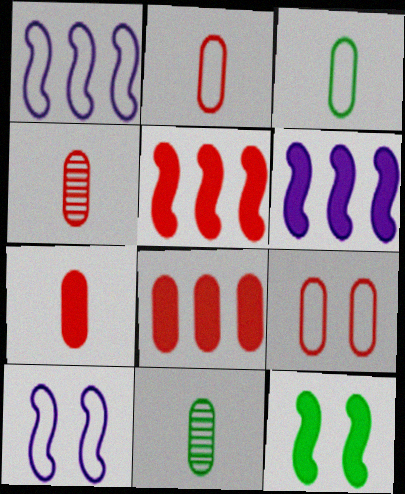[[2, 4, 7], 
[4, 8, 9]]